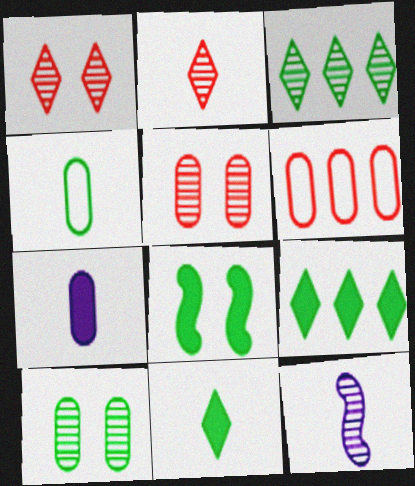[[3, 4, 8], 
[3, 5, 12], 
[6, 7, 10]]